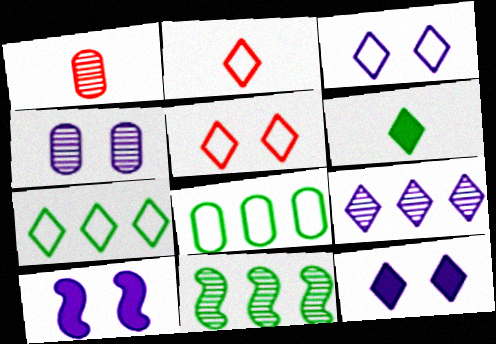[[1, 7, 10], 
[2, 3, 7], 
[3, 4, 10], 
[5, 6, 9]]